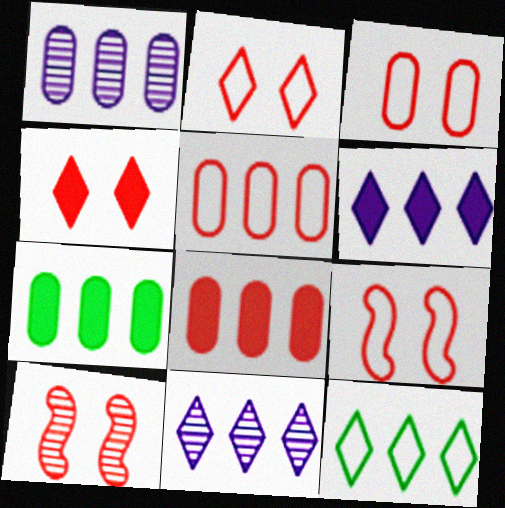[[1, 5, 7], 
[2, 3, 9], 
[3, 4, 10]]